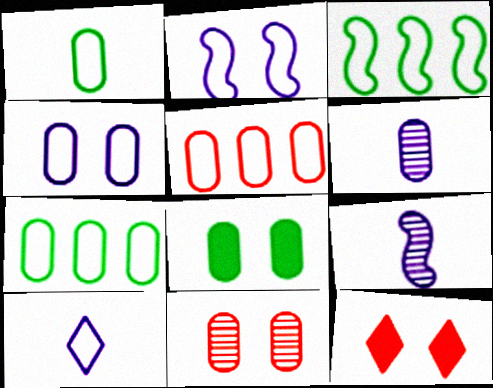[[1, 4, 5], 
[3, 6, 12], 
[4, 8, 11], 
[5, 6, 8], 
[7, 9, 12]]